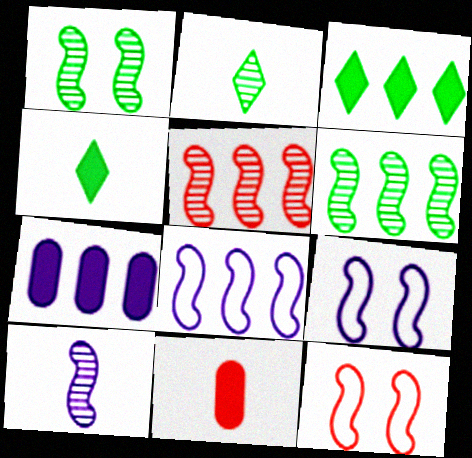[[1, 5, 10], 
[2, 7, 12]]